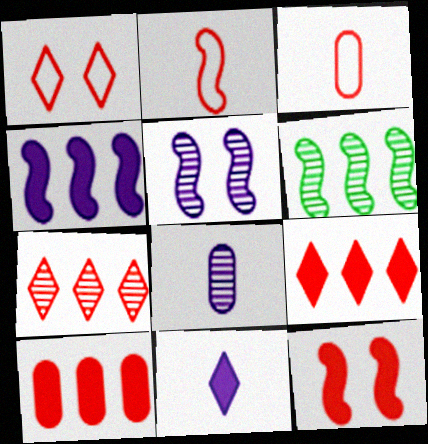[[3, 7, 12]]